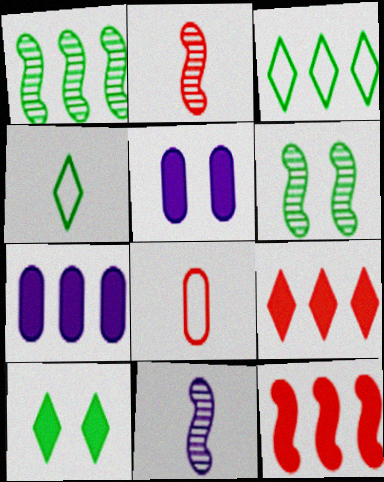[[2, 3, 5]]